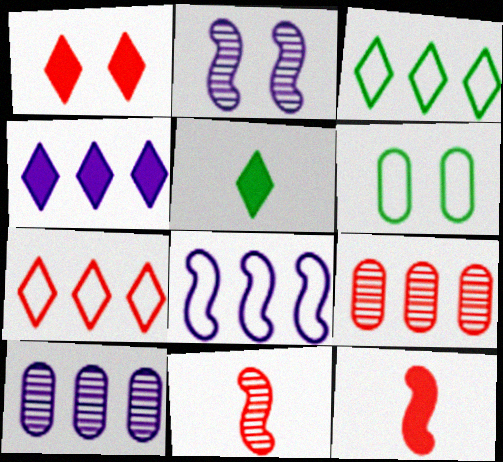[[1, 2, 6], 
[1, 4, 5], 
[4, 6, 11], 
[4, 8, 10]]